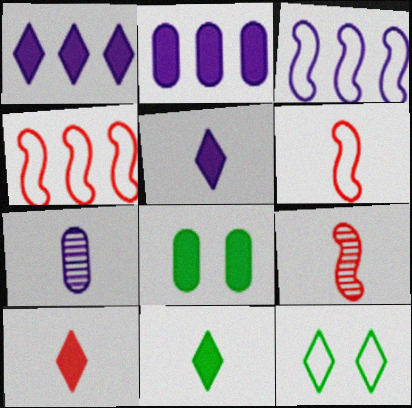[[2, 9, 12], 
[5, 10, 11], 
[6, 7, 11]]